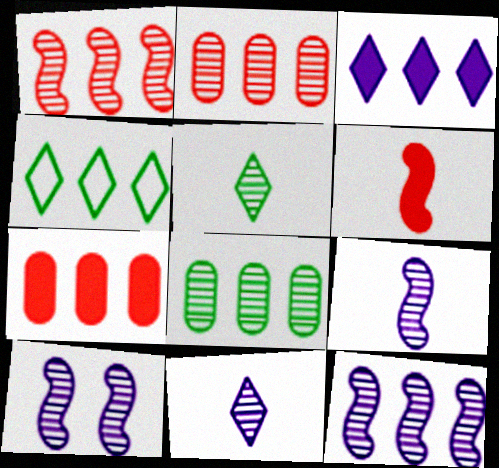[[2, 5, 10], 
[4, 7, 12], 
[9, 10, 12]]